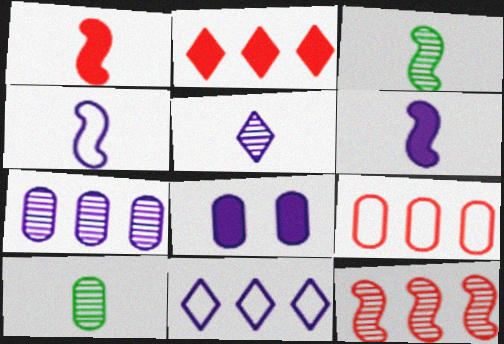[[1, 3, 4], 
[2, 9, 12], 
[8, 9, 10]]